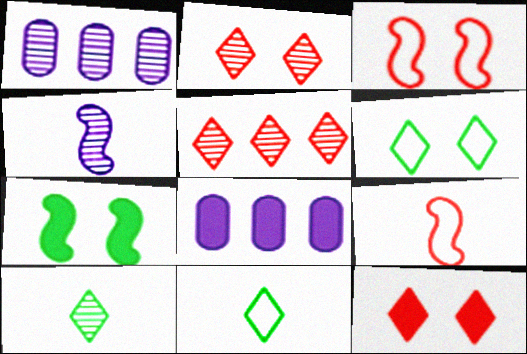[[3, 8, 10]]